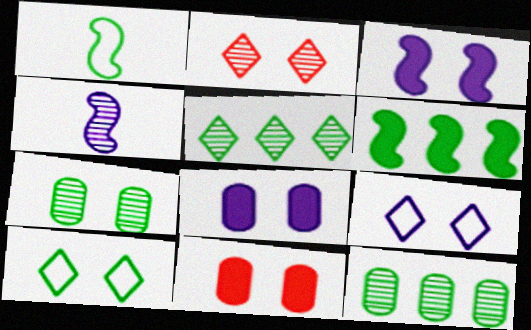[[2, 4, 12]]